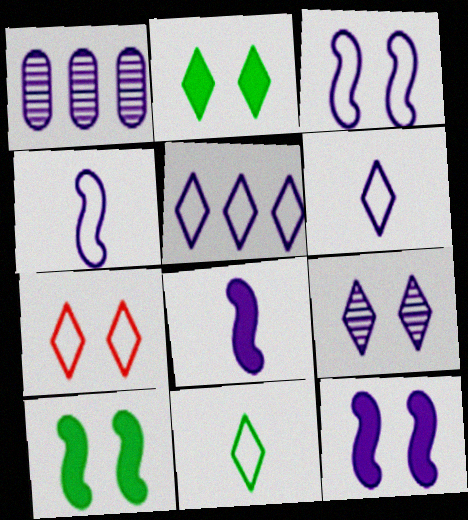[[1, 6, 12], 
[2, 7, 9], 
[5, 7, 11]]